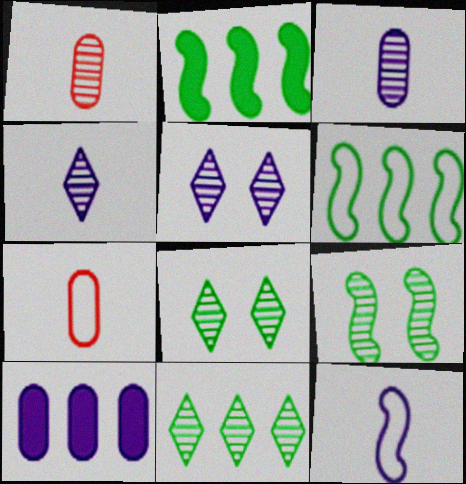[[2, 5, 7], 
[5, 10, 12]]